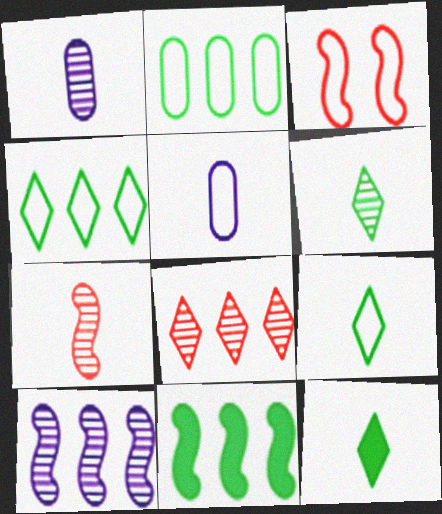[[1, 6, 7], 
[3, 4, 5], 
[5, 7, 12], 
[6, 9, 12]]